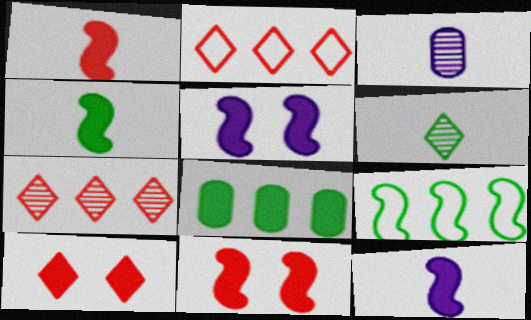[[1, 4, 12], 
[3, 9, 10], 
[8, 10, 12]]